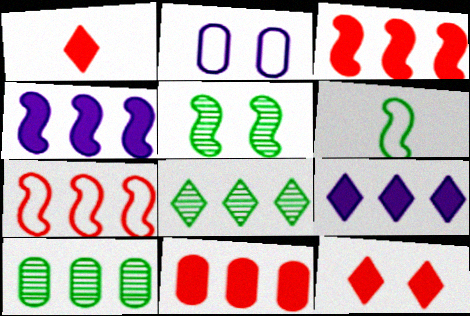[[2, 5, 12], 
[7, 9, 10]]